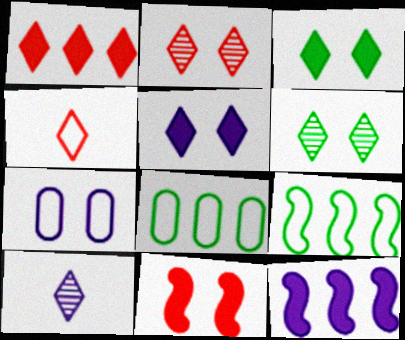[[1, 2, 4], 
[4, 7, 9], 
[6, 7, 11], 
[7, 10, 12], 
[8, 10, 11]]